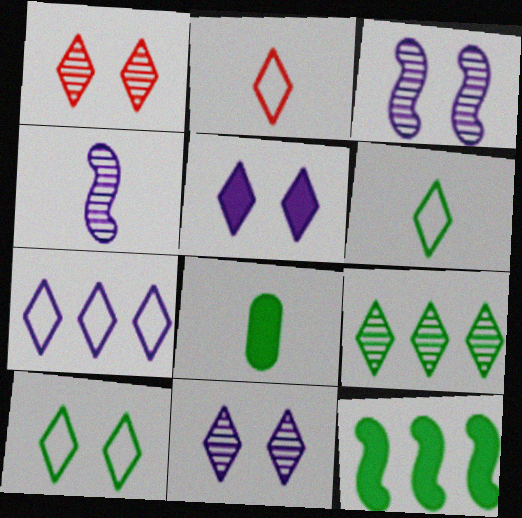[[1, 5, 10], 
[2, 4, 8], 
[2, 5, 9], 
[2, 7, 10]]